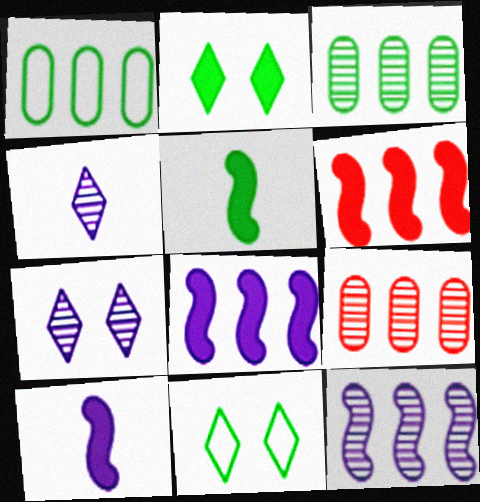[[3, 5, 11], 
[9, 10, 11]]